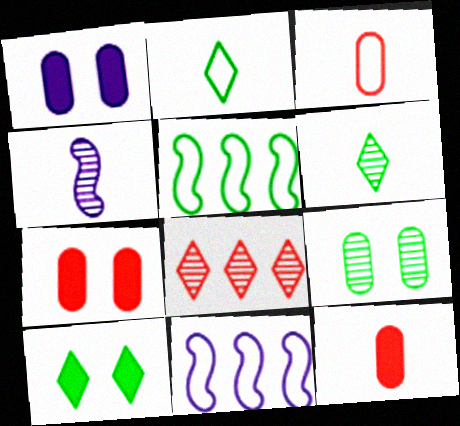[[2, 4, 12], 
[4, 8, 9], 
[6, 7, 11]]